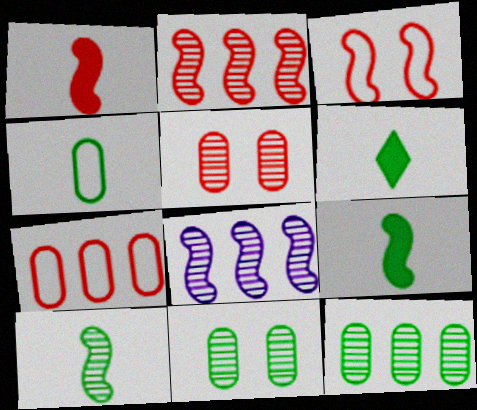[[1, 2, 3], 
[3, 8, 9], 
[4, 6, 10]]